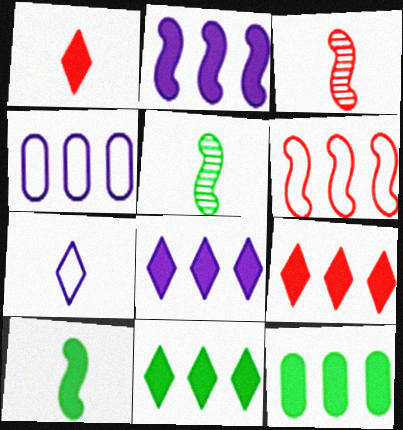[[2, 9, 12], 
[8, 9, 11]]